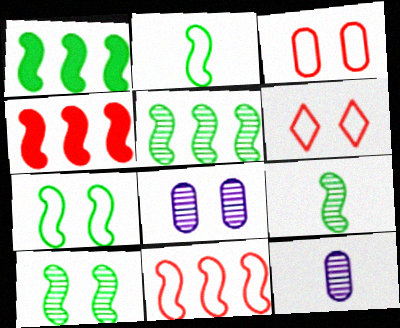[[1, 2, 10], 
[1, 6, 12], 
[1, 7, 9], 
[5, 9, 10]]